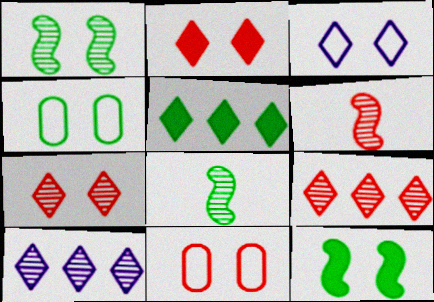[[4, 5, 8]]